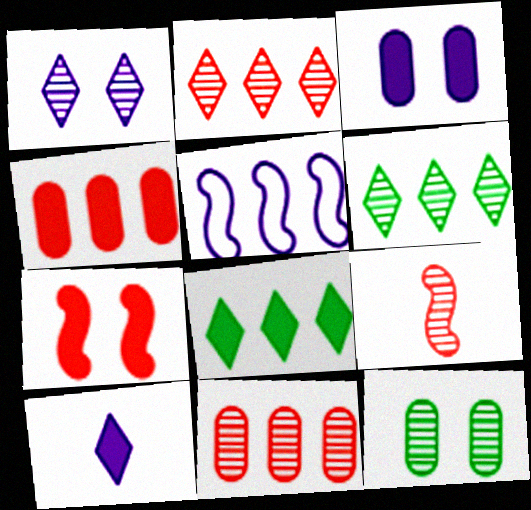[[4, 5, 6], 
[5, 8, 11]]